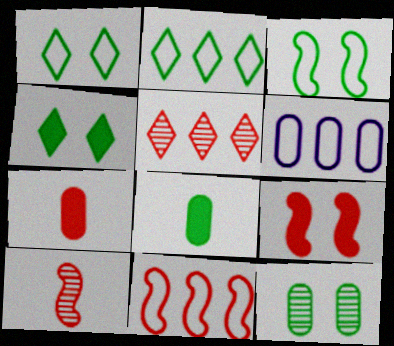[[2, 6, 11], 
[3, 4, 12], 
[4, 6, 10], 
[6, 7, 12], 
[9, 10, 11]]